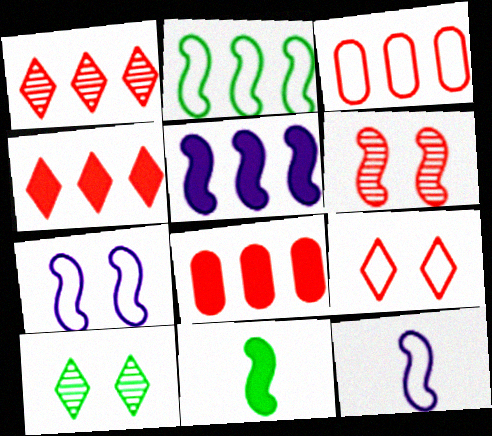[[8, 10, 12]]